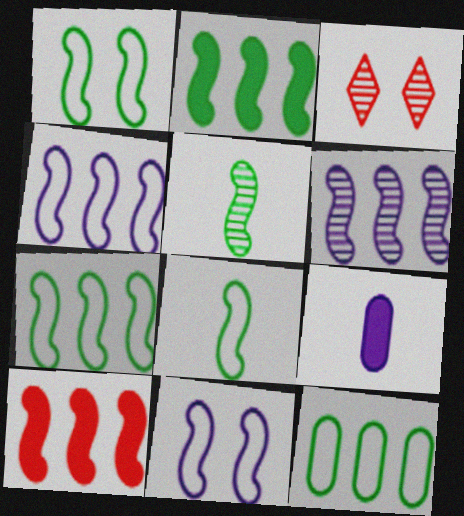[[1, 2, 5], 
[1, 7, 8], 
[3, 7, 9], 
[5, 10, 11], 
[6, 7, 10]]